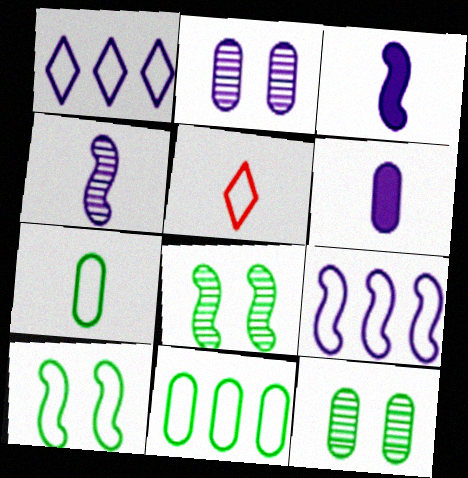[[1, 2, 3]]